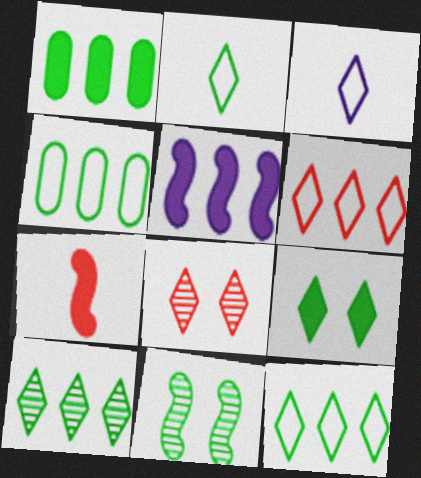[[1, 2, 11], 
[2, 9, 10]]